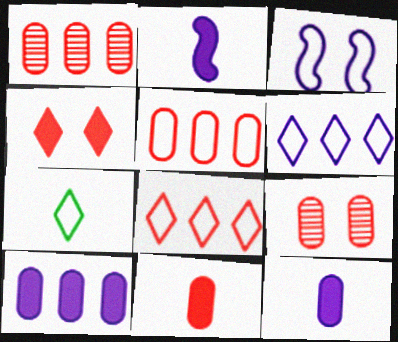[[3, 5, 7], 
[5, 9, 11]]